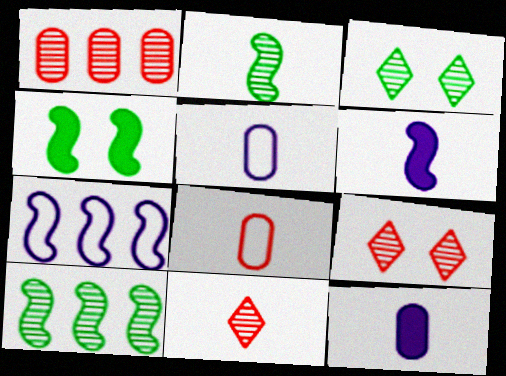[]